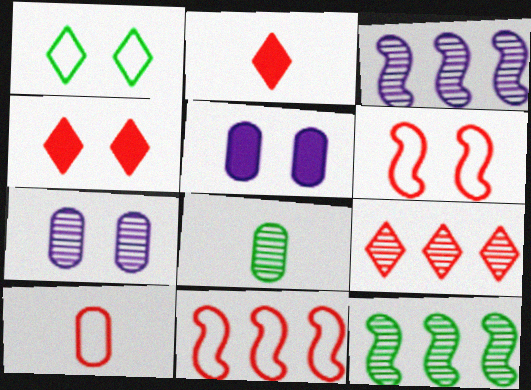[]